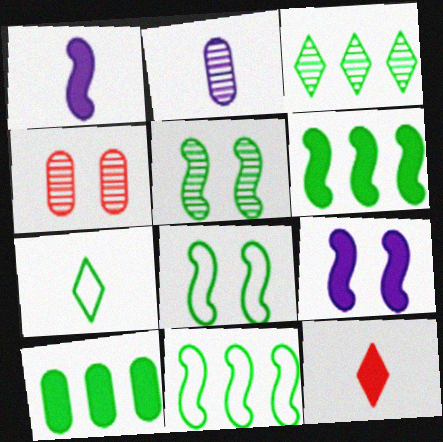[[3, 10, 11], 
[5, 7, 10], 
[9, 10, 12]]